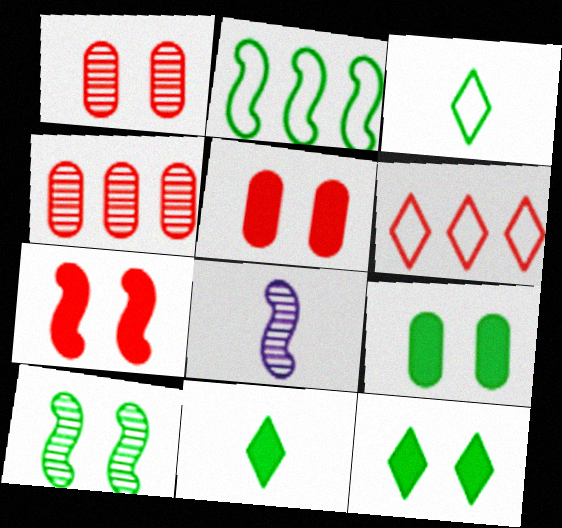[[2, 7, 8], 
[6, 8, 9]]